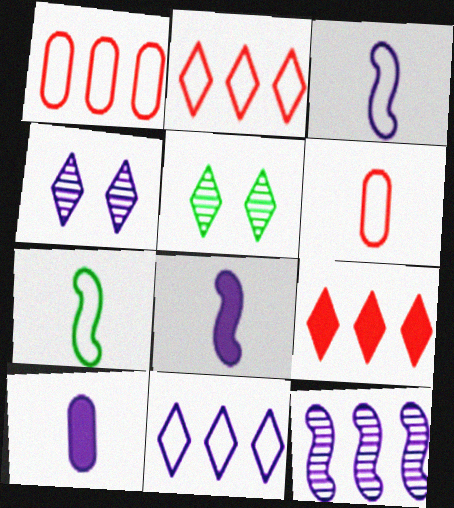[[1, 5, 8]]